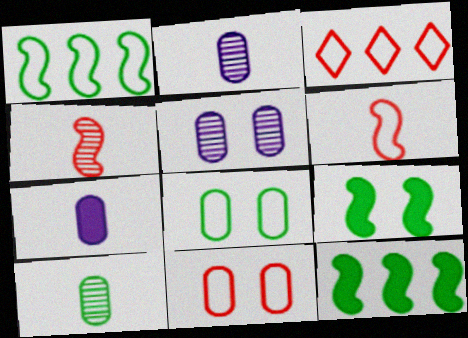[[2, 3, 9], 
[3, 6, 11]]